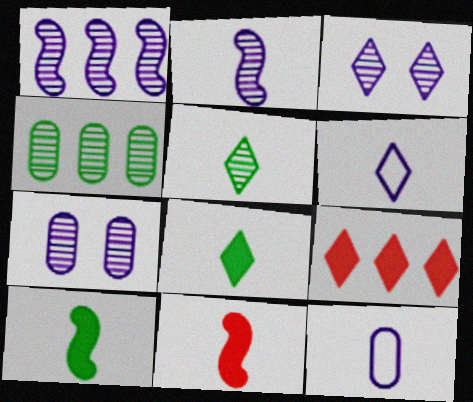[[5, 11, 12]]